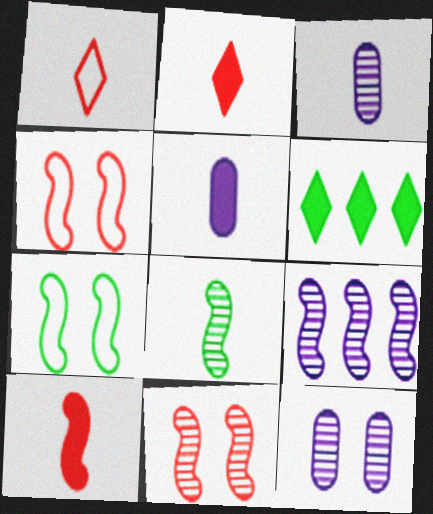[[1, 5, 8], 
[3, 4, 6], 
[7, 9, 10], 
[8, 9, 11]]